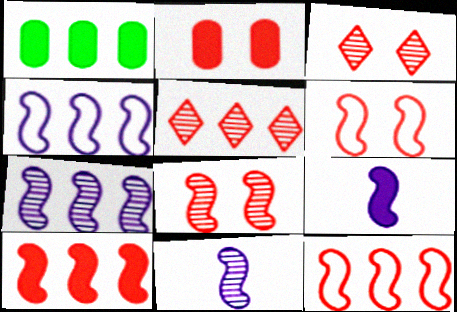[[1, 4, 5], 
[2, 3, 6]]